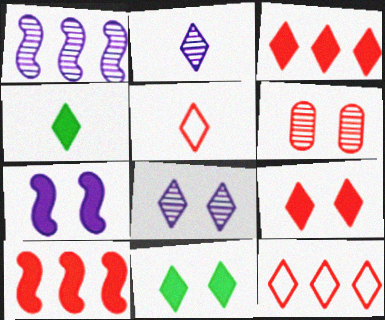[[2, 4, 5], 
[2, 11, 12], 
[4, 8, 12], 
[5, 6, 10]]